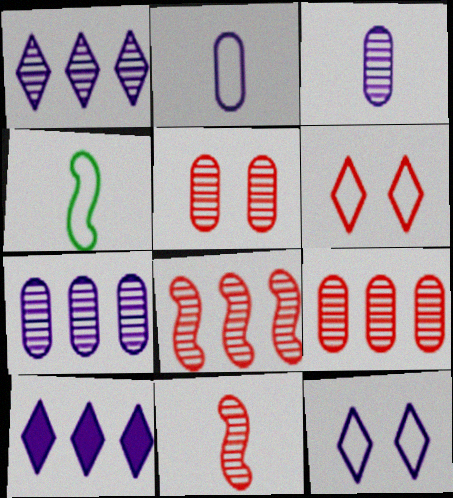[[4, 5, 10]]